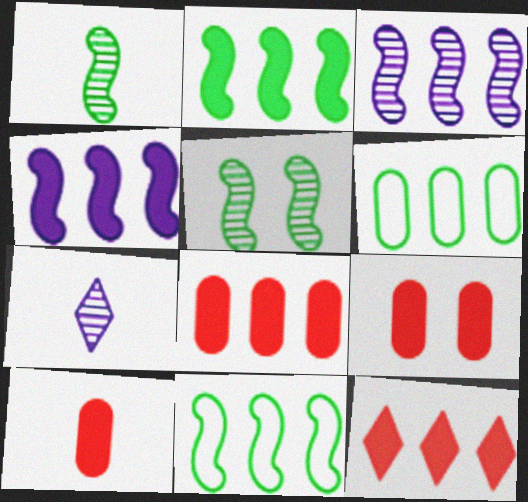[[3, 6, 12], 
[7, 9, 11], 
[8, 9, 10]]